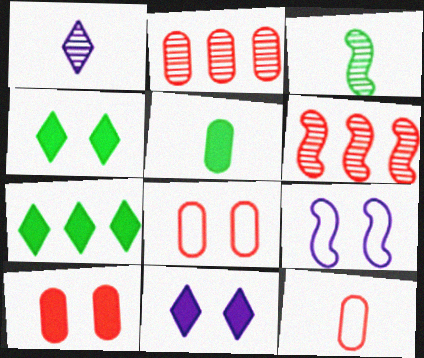[[2, 10, 12]]